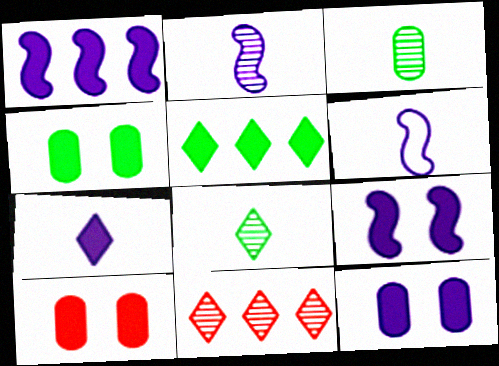[[1, 7, 12], 
[4, 6, 11], 
[4, 10, 12]]